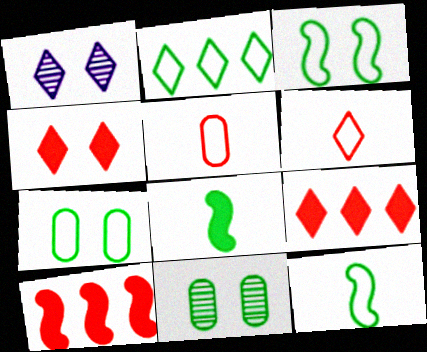[[2, 7, 12], 
[2, 8, 11]]